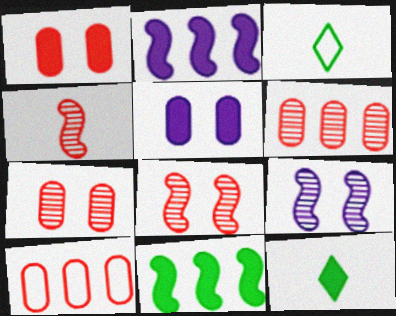[[1, 2, 12], 
[2, 3, 7], 
[9, 10, 12]]